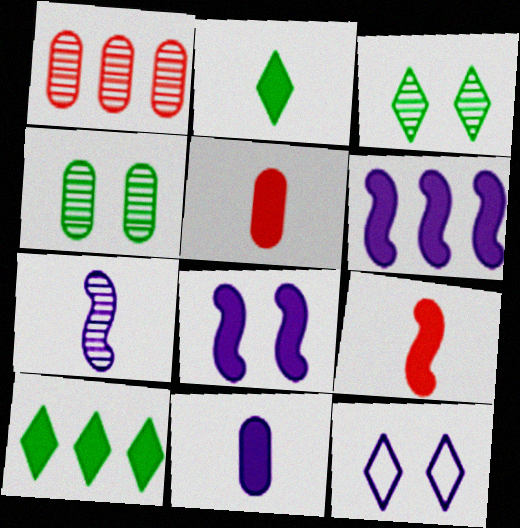[[1, 3, 7], 
[2, 9, 11], 
[5, 8, 10]]